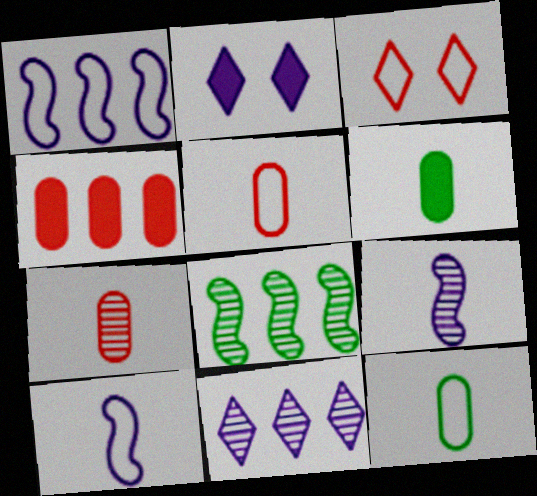[[1, 3, 12], 
[2, 5, 8]]